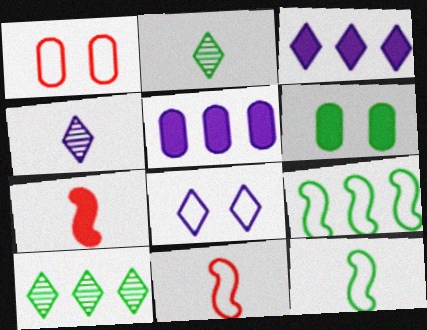[[2, 6, 9], 
[3, 4, 8], 
[3, 6, 7], 
[6, 10, 12]]